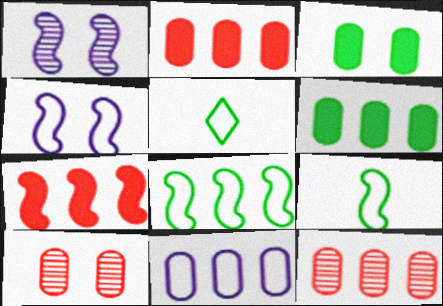[[1, 2, 5], 
[1, 7, 9], 
[6, 11, 12]]